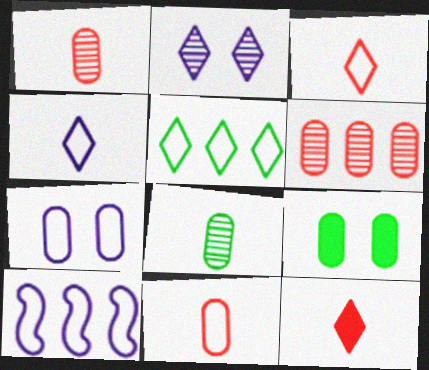[[2, 5, 12], 
[4, 7, 10]]